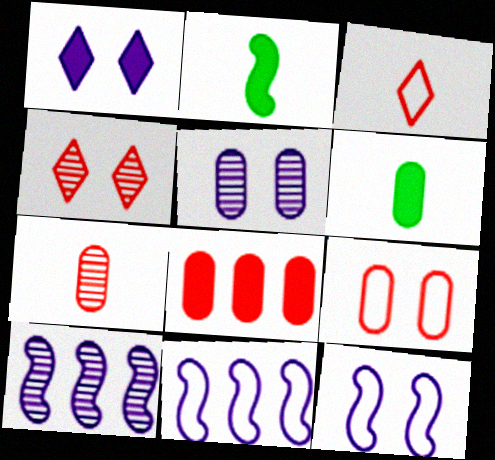[[1, 2, 8], 
[1, 5, 12], 
[4, 6, 11], 
[7, 8, 9]]